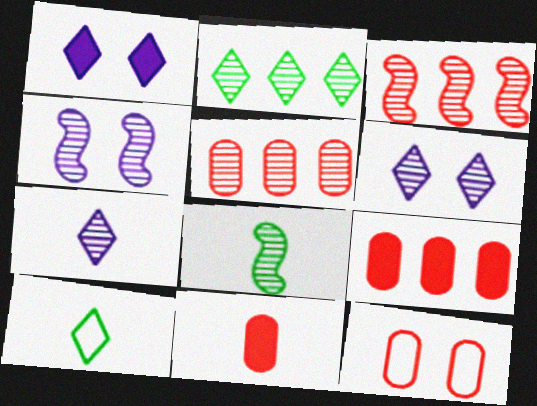[[3, 4, 8], 
[4, 9, 10], 
[5, 6, 8], 
[5, 11, 12]]